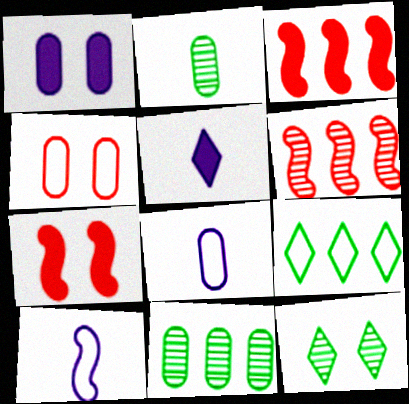[[3, 8, 12], 
[4, 9, 10]]